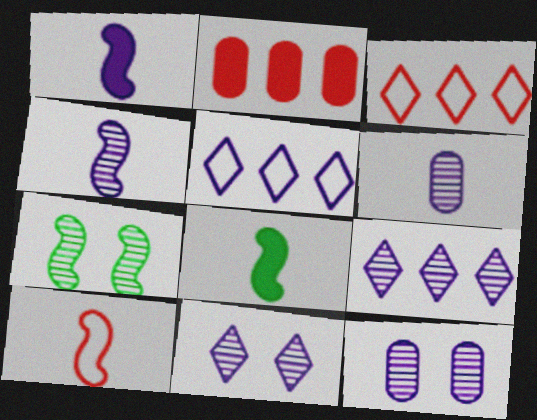[[1, 5, 12], 
[3, 8, 12], 
[4, 8, 10], 
[4, 9, 12]]